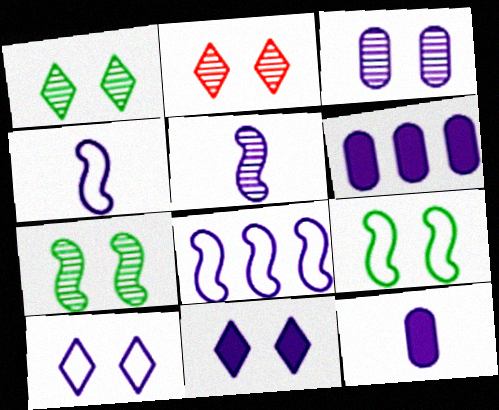[[2, 3, 7], 
[5, 6, 10]]